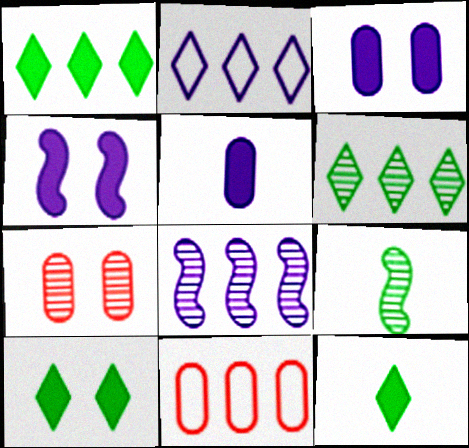[[1, 8, 11], 
[1, 10, 12]]